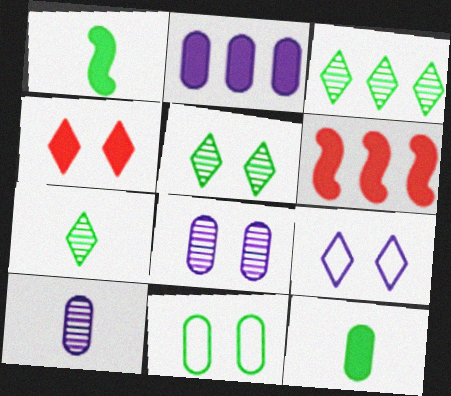[[1, 2, 4], 
[1, 3, 11], 
[3, 5, 7], 
[4, 5, 9]]